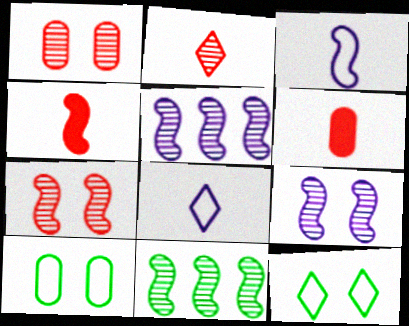[[5, 6, 12]]